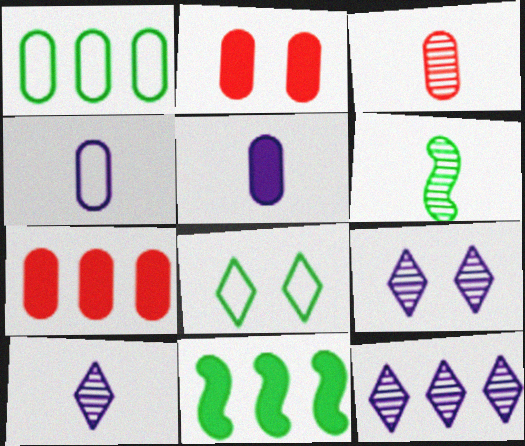[[3, 6, 10], 
[9, 10, 12]]